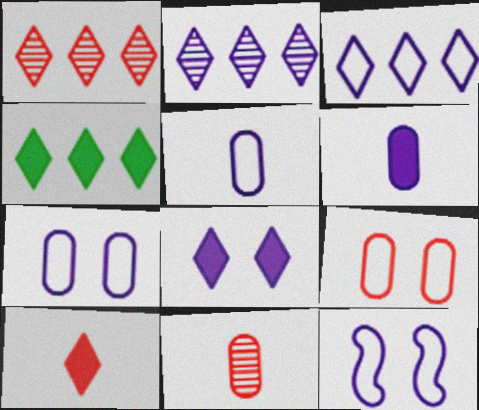[[1, 3, 4], 
[2, 6, 12], 
[3, 5, 12], 
[4, 8, 10], 
[4, 11, 12]]